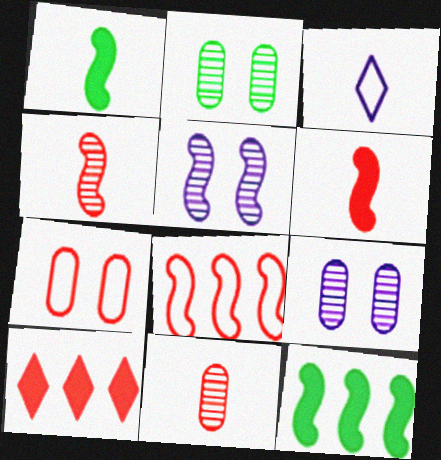[[1, 3, 11], 
[1, 5, 8], 
[4, 7, 10]]